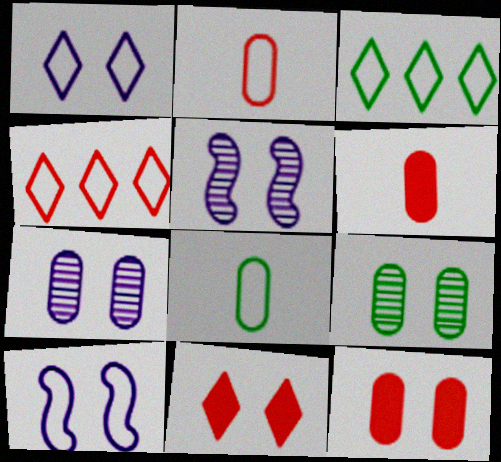[[2, 3, 10], 
[3, 5, 6], 
[4, 8, 10], 
[9, 10, 11]]